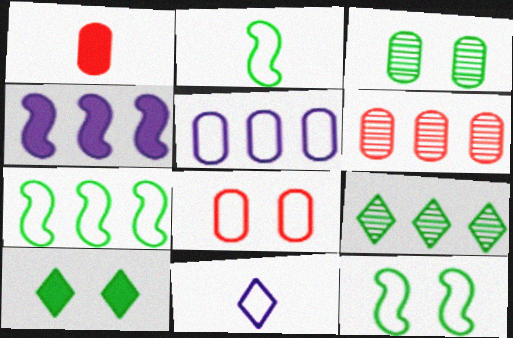[[1, 3, 5], 
[1, 4, 10], 
[1, 6, 8], 
[2, 7, 12], 
[3, 10, 12], 
[7, 8, 11]]